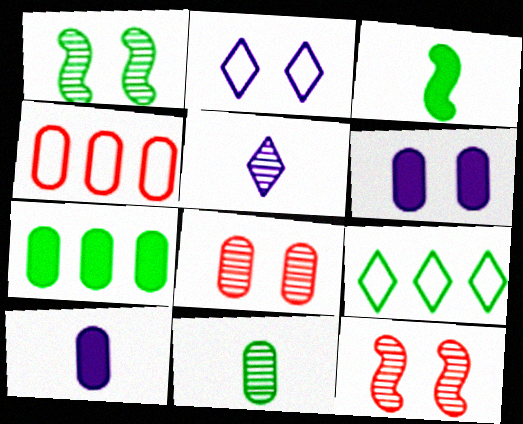[[4, 6, 11], 
[9, 10, 12]]